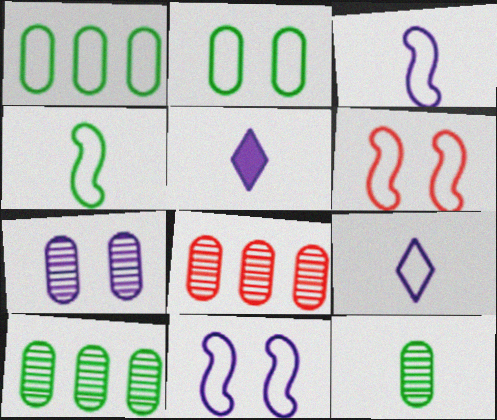[[1, 6, 9], 
[5, 6, 10], 
[7, 8, 12]]